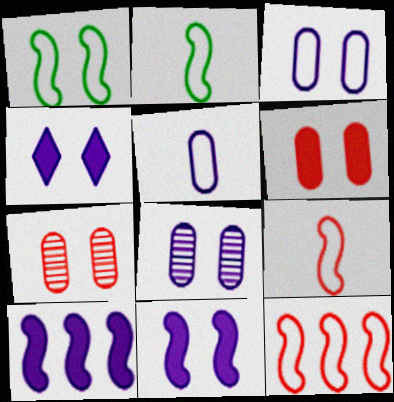[[1, 4, 7]]